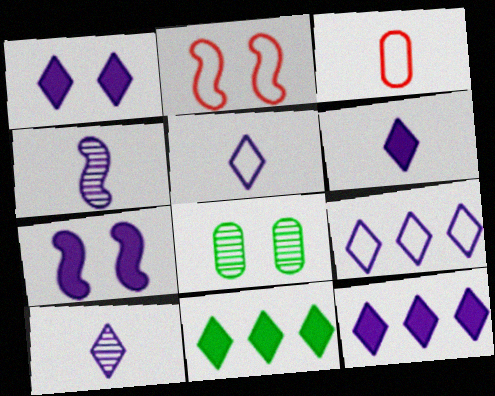[[1, 2, 8], 
[1, 6, 12], 
[1, 9, 10], 
[5, 6, 10]]